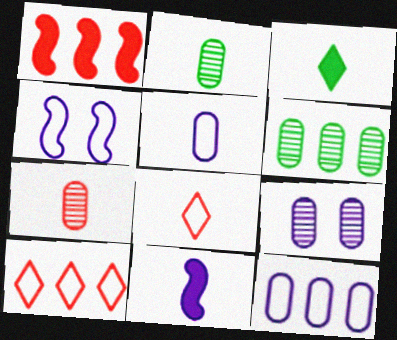[[2, 8, 11], 
[6, 7, 9]]